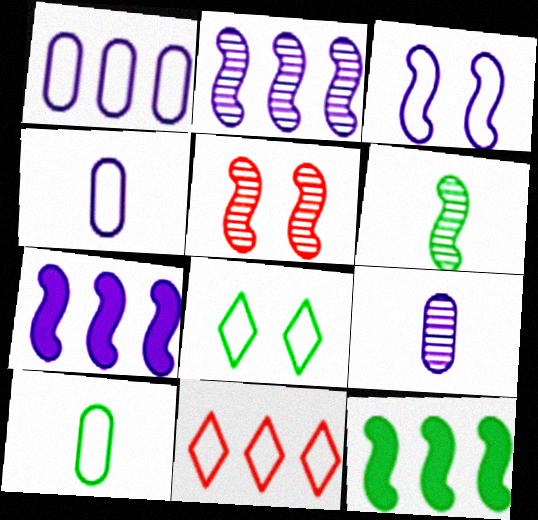[[2, 5, 6], 
[3, 10, 11]]